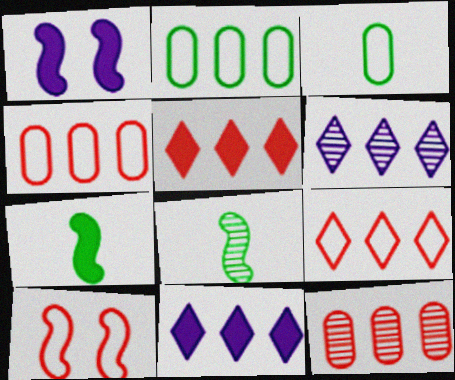[]